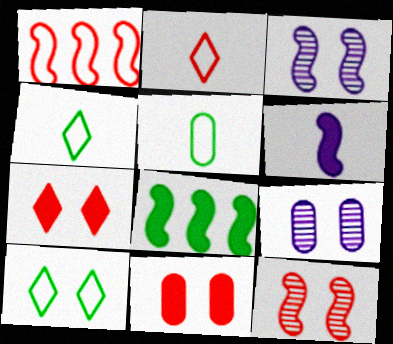[[2, 8, 9], 
[3, 10, 11]]